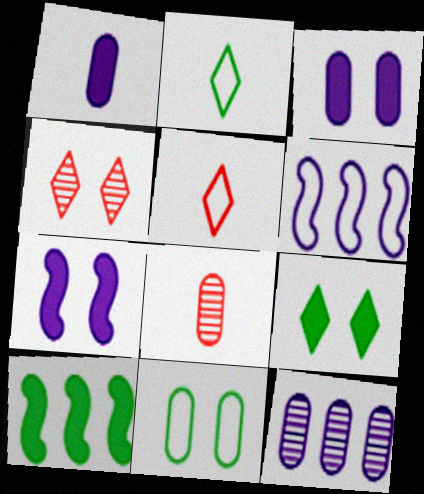[[4, 7, 11], 
[5, 6, 11], 
[6, 8, 9]]